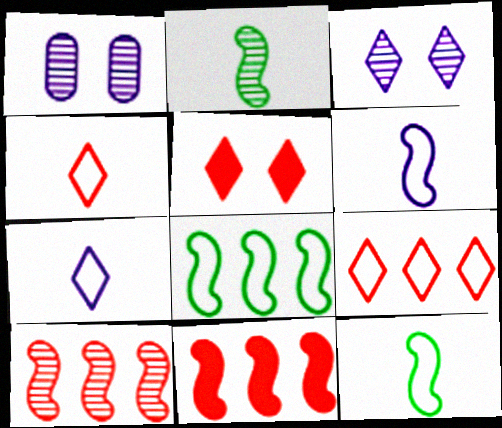[]